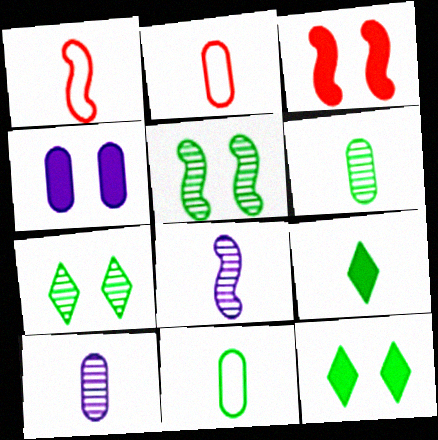[[1, 9, 10], 
[2, 8, 9], 
[3, 4, 12]]